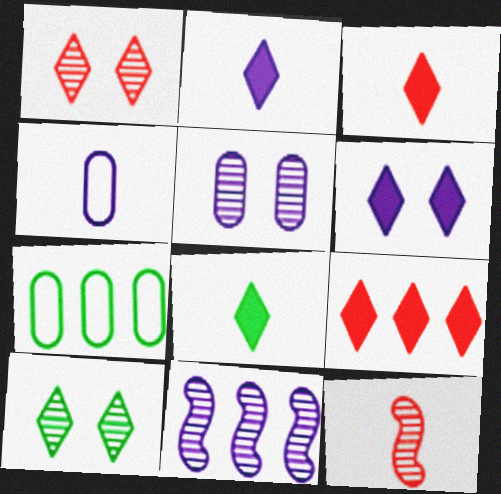[[2, 3, 8], 
[4, 6, 11], 
[4, 8, 12], 
[6, 7, 12], 
[6, 8, 9], 
[7, 9, 11]]